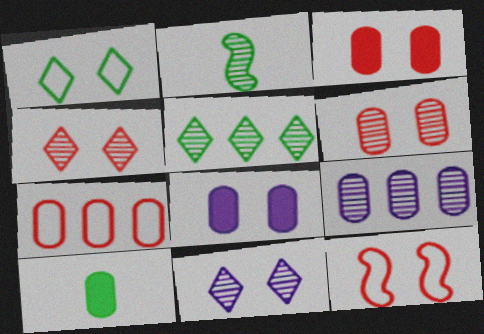[[2, 4, 9], 
[3, 4, 12]]